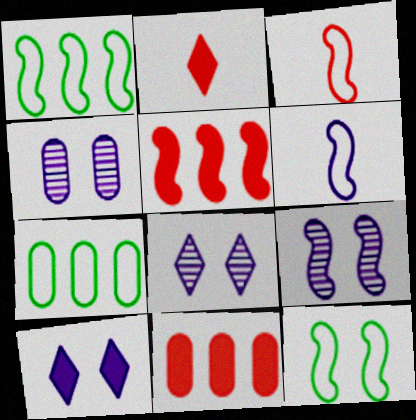[[1, 2, 4], 
[2, 7, 9], 
[4, 8, 9]]